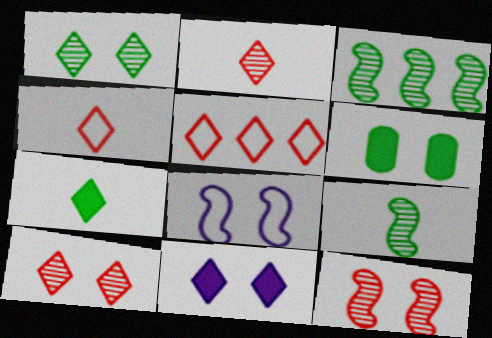[[6, 8, 10]]